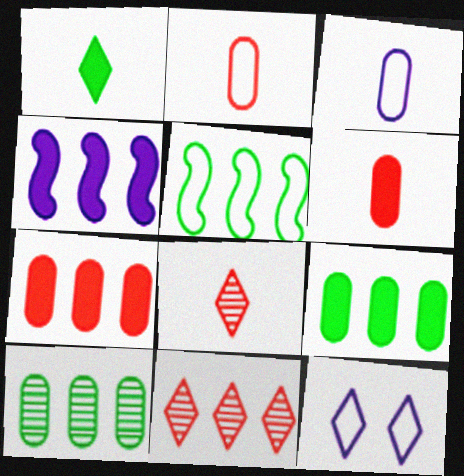[[1, 11, 12], 
[2, 5, 12]]